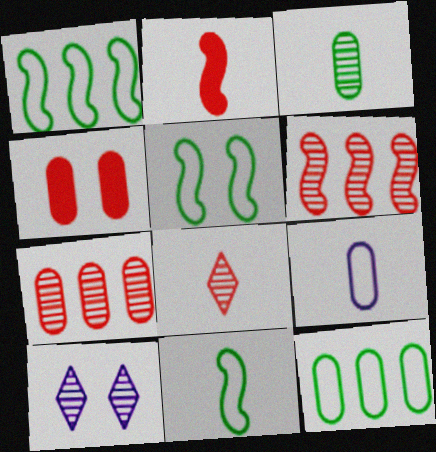[[1, 5, 11], 
[2, 10, 12], 
[3, 6, 10], 
[4, 5, 10]]